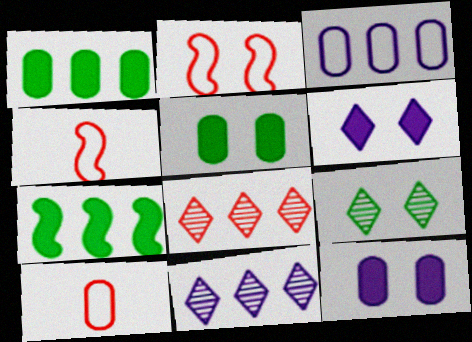[[2, 9, 12], 
[3, 7, 8], 
[4, 5, 11]]